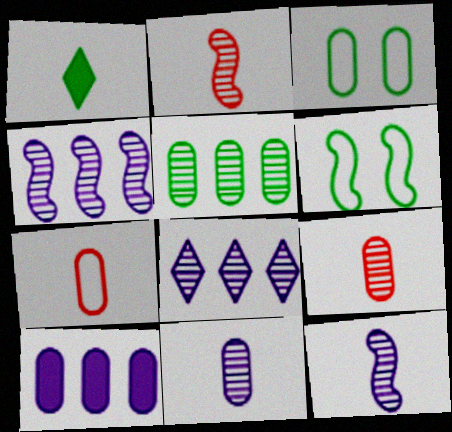[[1, 5, 6], 
[1, 7, 12], 
[3, 9, 10]]